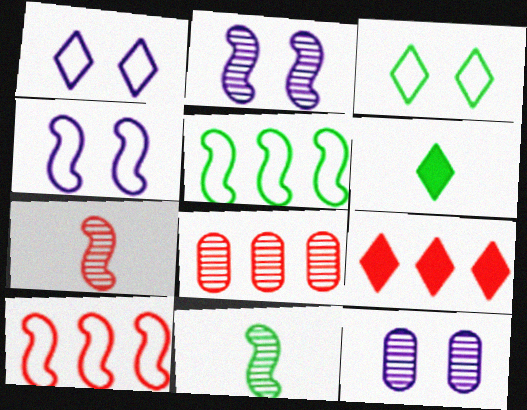[[4, 6, 8], 
[6, 10, 12], 
[8, 9, 10]]